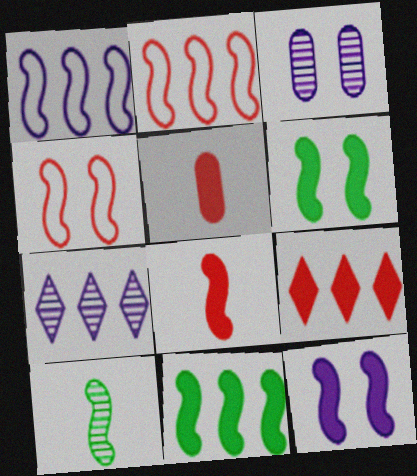[[2, 10, 12], 
[8, 11, 12]]